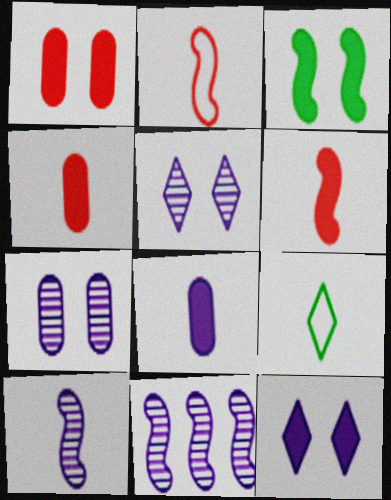[[1, 3, 12], 
[1, 9, 11], 
[2, 3, 11], 
[4, 9, 10]]